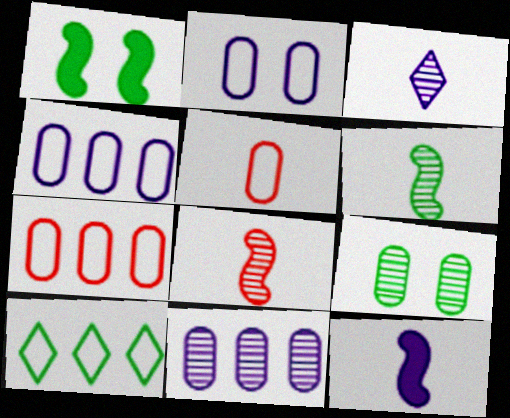[[1, 3, 7]]